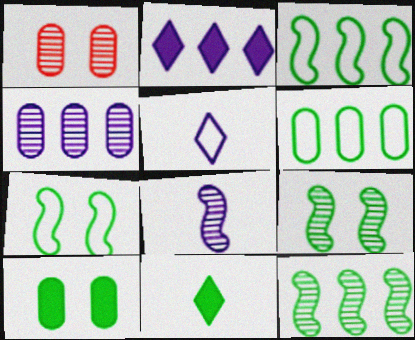[[6, 9, 11]]